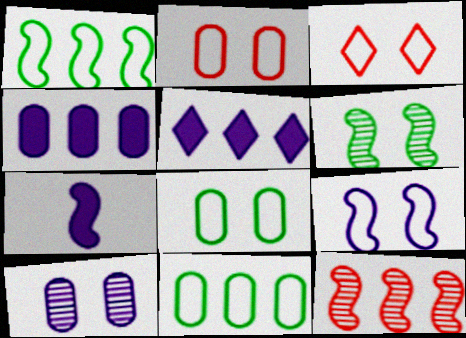[[3, 8, 9], 
[5, 11, 12]]